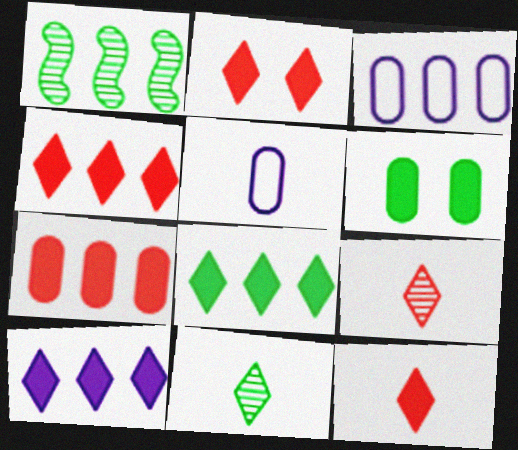[[1, 2, 5], 
[1, 3, 4], 
[2, 4, 12], 
[4, 8, 10]]